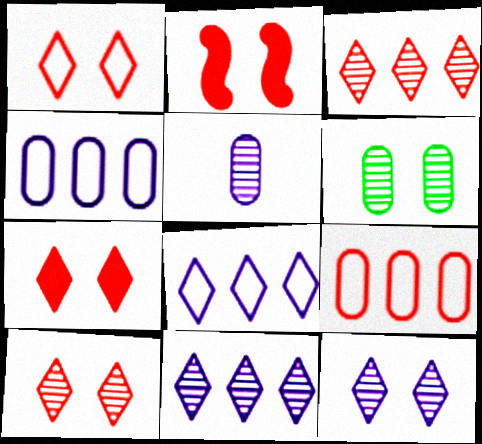[[1, 7, 10]]